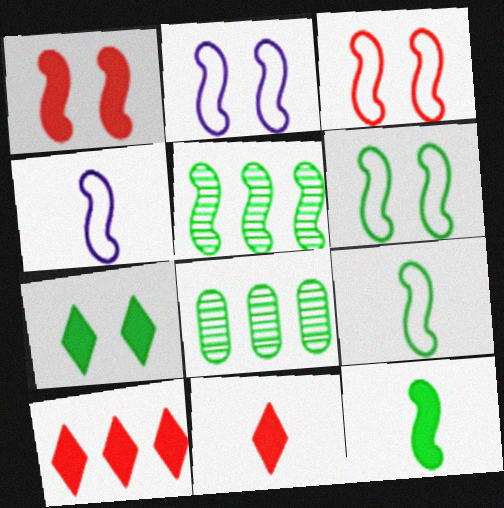[[1, 4, 5], 
[2, 3, 6], 
[2, 8, 11], 
[5, 6, 12], 
[7, 8, 9]]